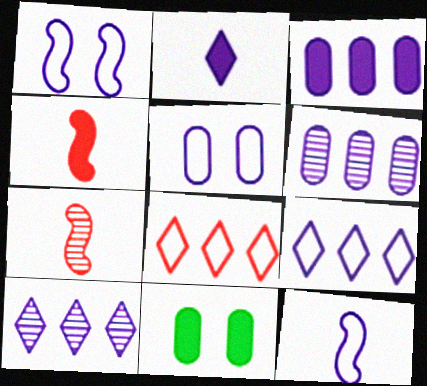[[1, 2, 6], 
[5, 9, 12], 
[7, 9, 11]]